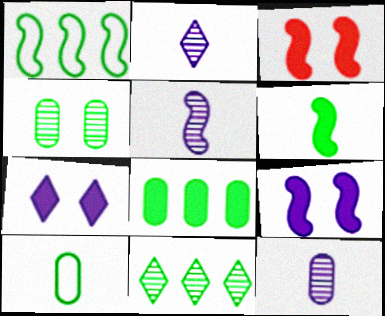[[1, 3, 5], 
[1, 8, 11], 
[2, 5, 12], 
[4, 8, 10]]